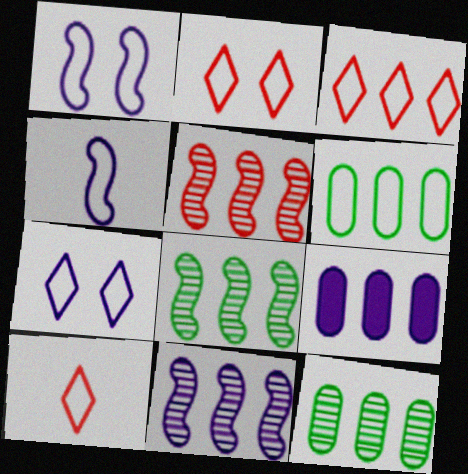[[1, 6, 10], 
[2, 3, 10], 
[2, 4, 6], 
[3, 8, 9], 
[5, 8, 11]]